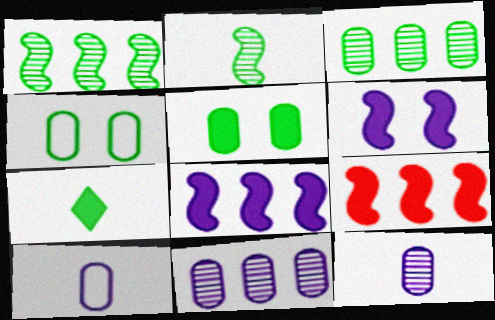[[1, 4, 7]]